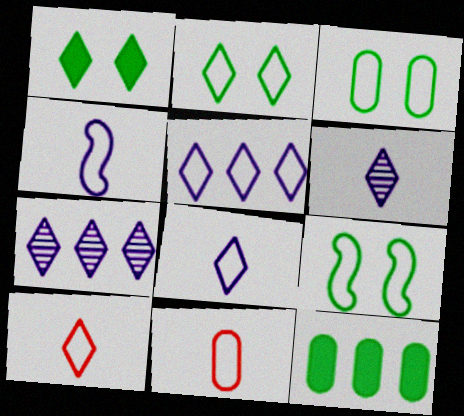[[1, 7, 10], 
[2, 3, 9], 
[2, 5, 10], 
[5, 9, 11]]